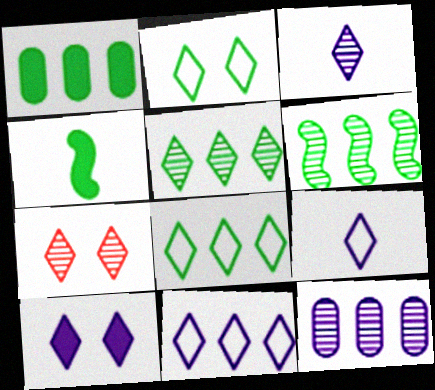[[1, 6, 8], 
[2, 7, 10], 
[3, 5, 7], 
[3, 10, 11]]